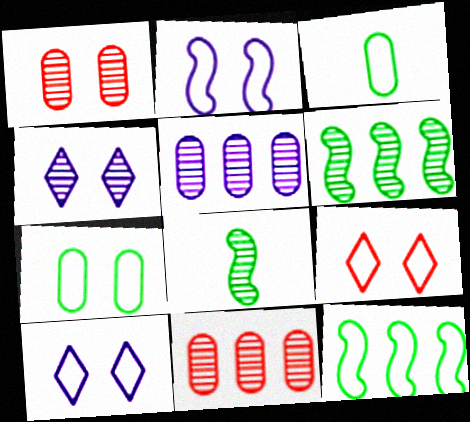[[2, 7, 9], 
[4, 8, 11]]